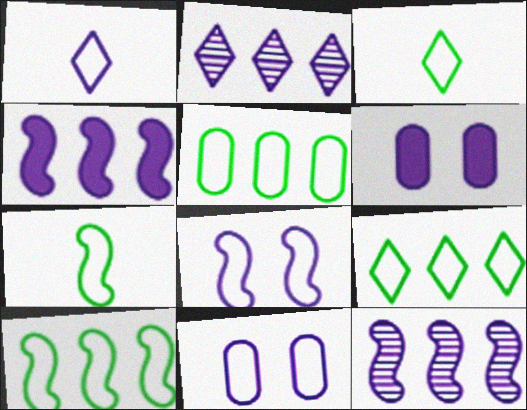[[1, 6, 12], 
[5, 9, 10]]